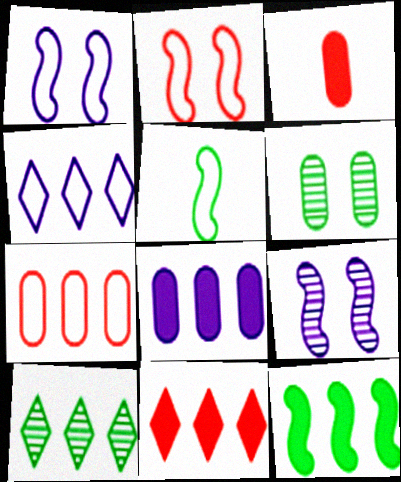[[1, 3, 10], 
[4, 10, 11], 
[8, 11, 12]]